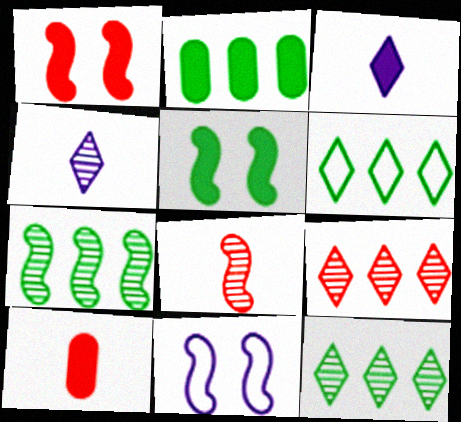[[1, 2, 3], 
[2, 6, 7], 
[10, 11, 12]]